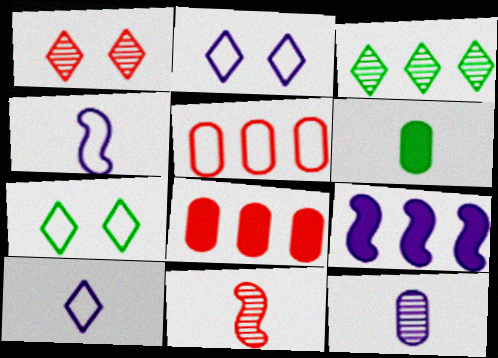[[2, 9, 12], 
[3, 5, 9], 
[4, 5, 7], 
[6, 10, 11]]